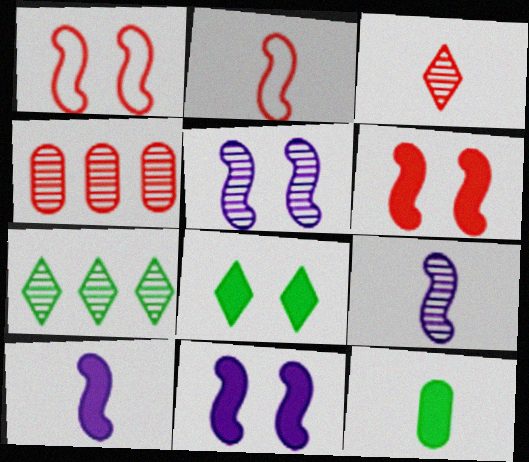[]